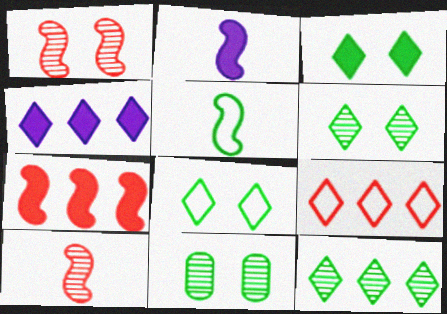[[2, 5, 10], 
[2, 9, 11], 
[3, 6, 8], 
[4, 9, 12]]